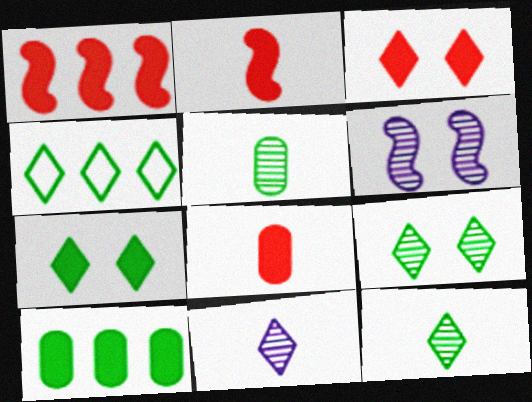[[1, 3, 8], 
[3, 4, 11], 
[4, 6, 8], 
[4, 7, 12]]